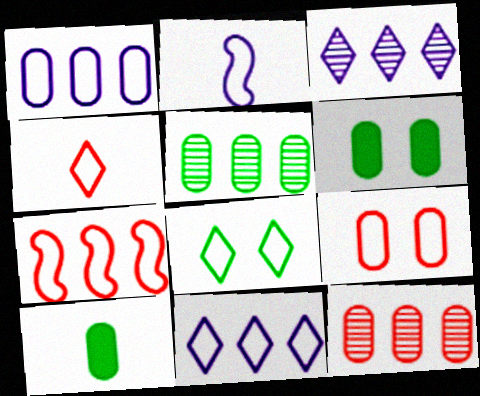[[4, 7, 9], 
[4, 8, 11]]